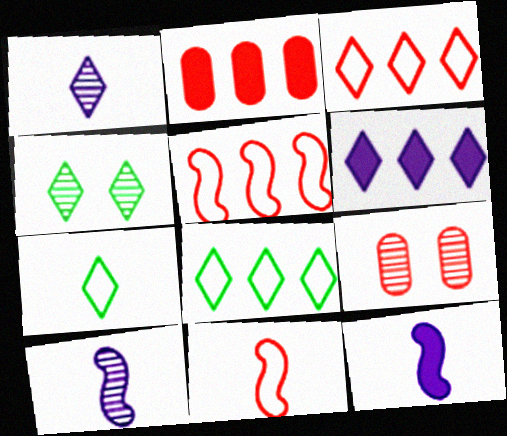[[8, 9, 12]]